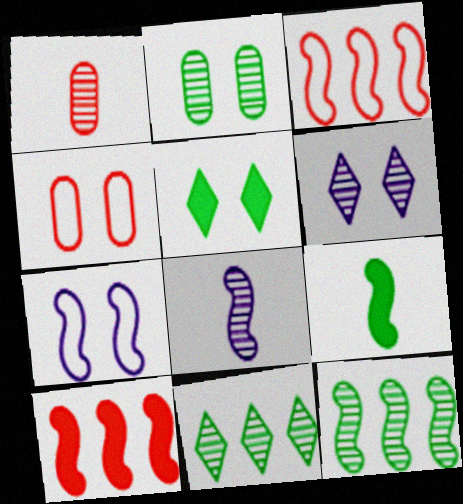[[1, 6, 12]]